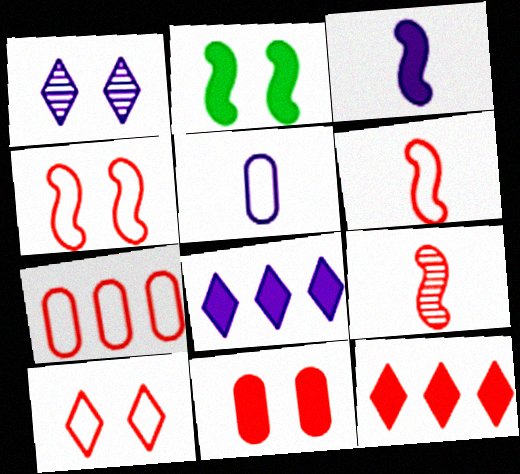[[6, 7, 10]]